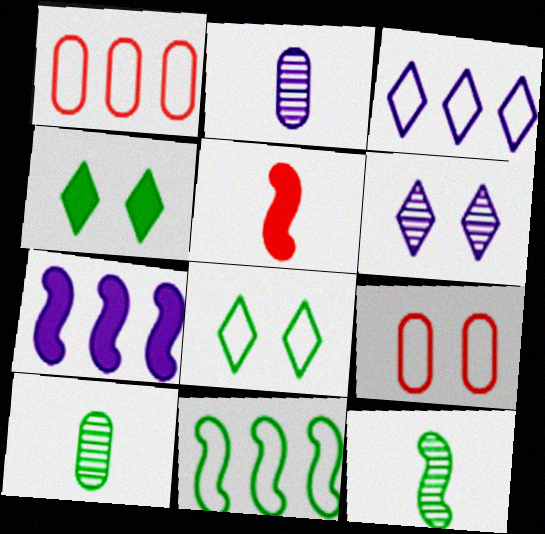[[1, 3, 11], 
[4, 10, 11]]